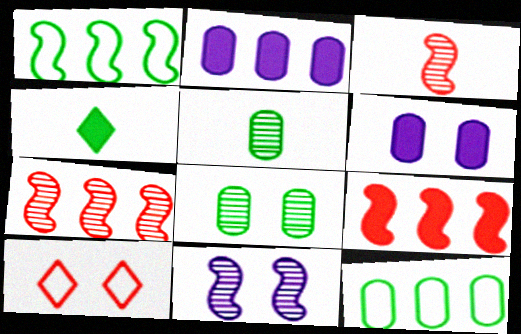[[1, 4, 8], 
[4, 6, 9]]